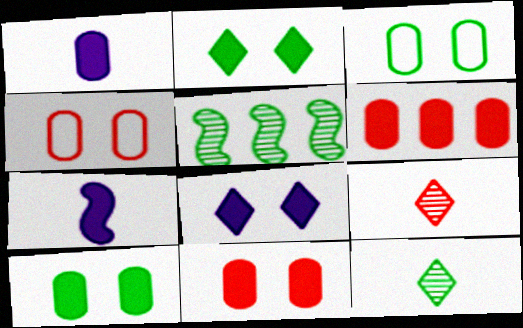[[1, 6, 10], 
[2, 6, 7]]